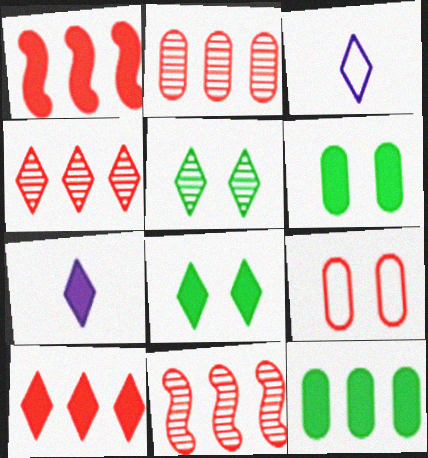[[1, 6, 7], 
[2, 4, 11], 
[3, 4, 8], 
[3, 5, 10], 
[3, 6, 11], 
[7, 8, 10]]